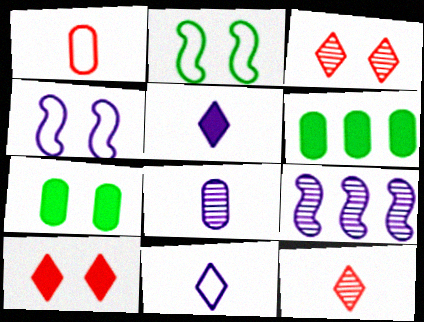[[3, 4, 7], 
[4, 6, 12]]